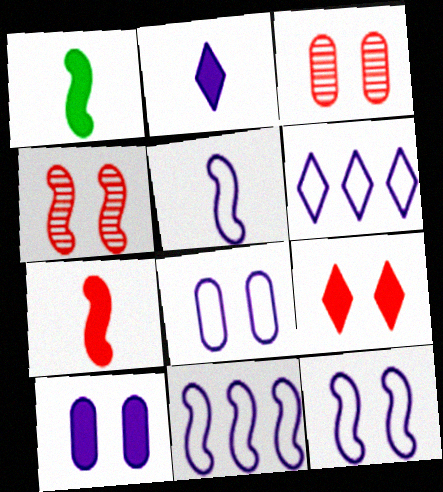[[1, 3, 6], 
[1, 4, 11], 
[5, 6, 8], 
[5, 11, 12]]